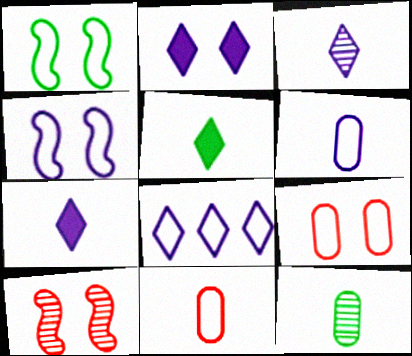[[1, 8, 11], 
[2, 3, 8], 
[4, 6, 8]]